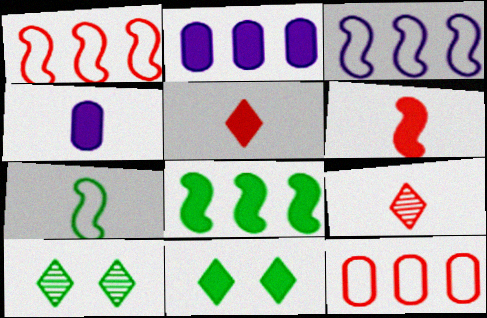[[1, 4, 10], 
[2, 6, 11], 
[4, 7, 9]]